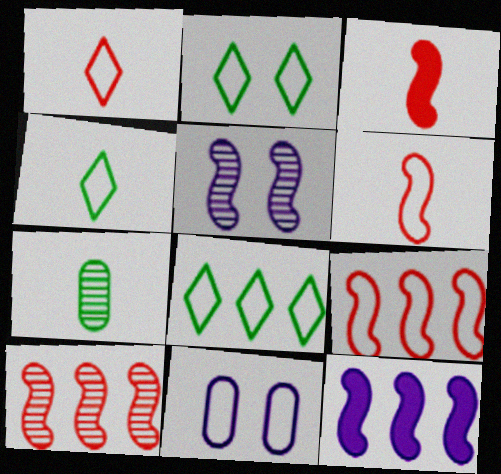[[2, 4, 8], 
[4, 9, 11], 
[6, 8, 11]]